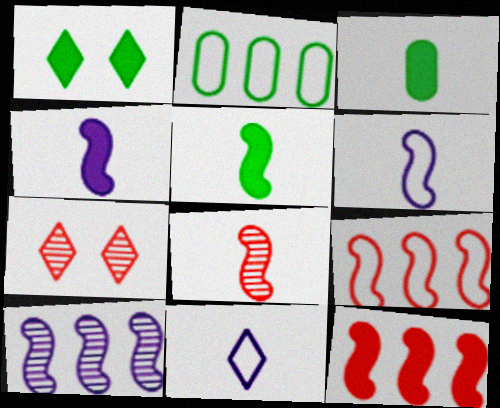[[2, 4, 7], 
[3, 8, 11], 
[5, 6, 8]]